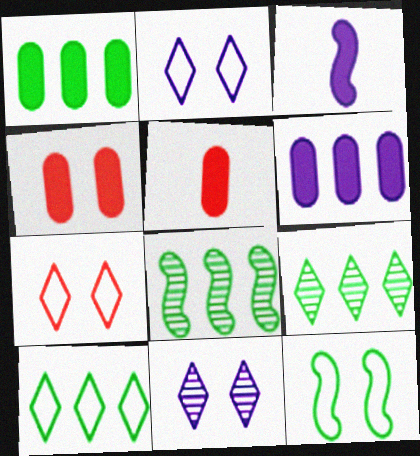[[1, 8, 10], 
[2, 5, 8], 
[4, 11, 12]]